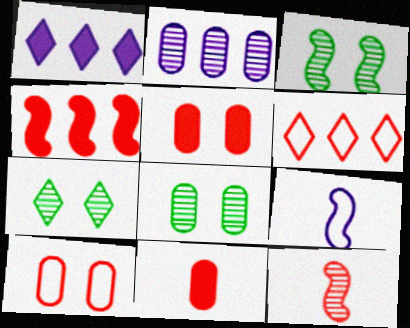[[2, 7, 12], 
[3, 4, 9], 
[3, 7, 8], 
[5, 6, 12]]